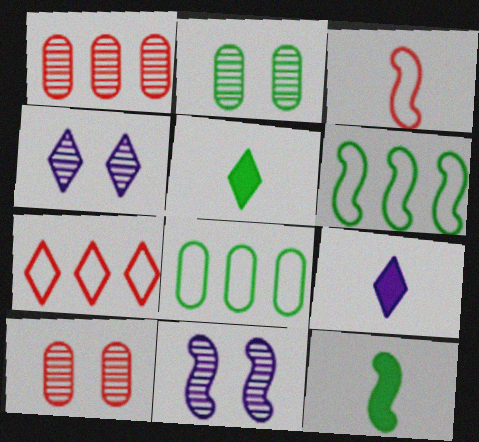[[2, 5, 6], 
[4, 5, 7], 
[6, 9, 10]]